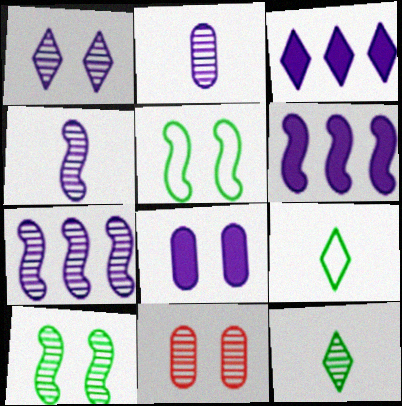[[1, 2, 7], 
[1, 10, 11], 
[6, 9, 11], 
[7, 11, 12]]